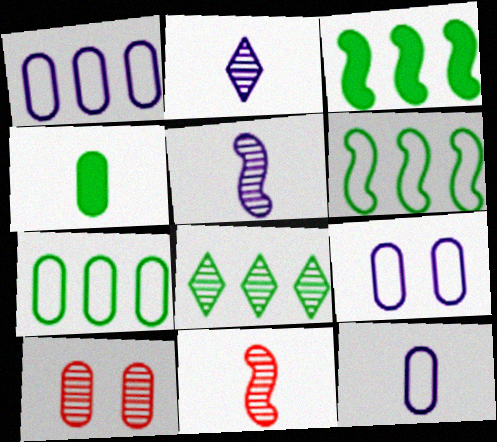[[1, 4, 10], 
[1, 9, 12], 
[3, 7, 8], 
[5, 8, 10]]